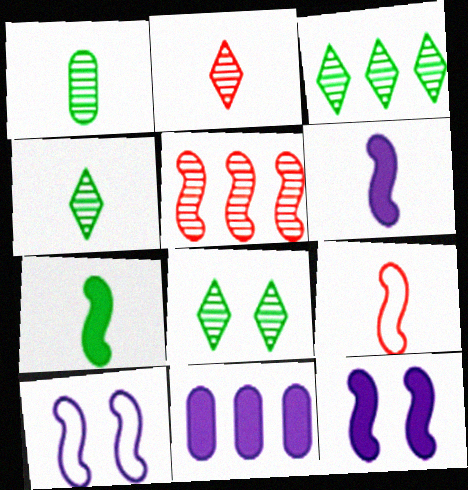[[3, 4, 8], 
[5, 7, 10], 
[8, 9, 11]]